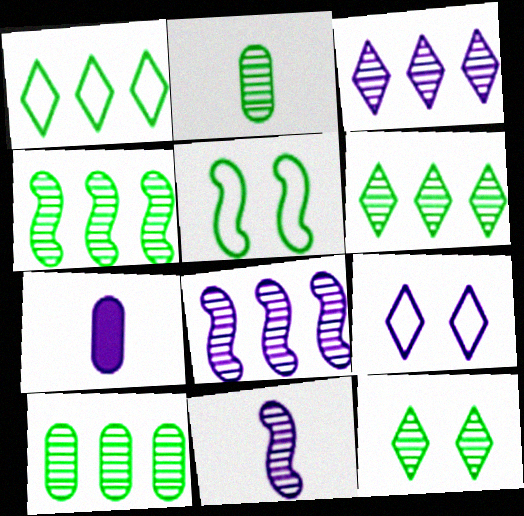[[2, 4, 12], 
[4, 6, 10], 
[7, 8, 9]]